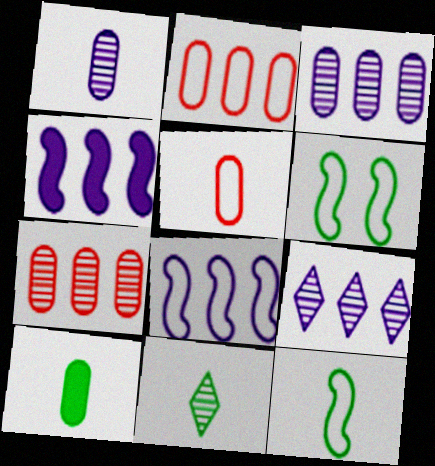[[1, 5, 10], 
[10, 11, 12]]